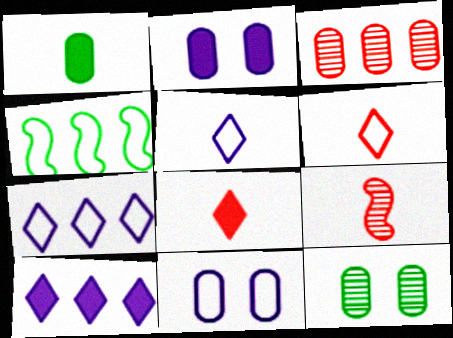[[1, 3, 11], 
[1, 5, 9], 
[3, 4, 10], 
[4, 6, 11]]